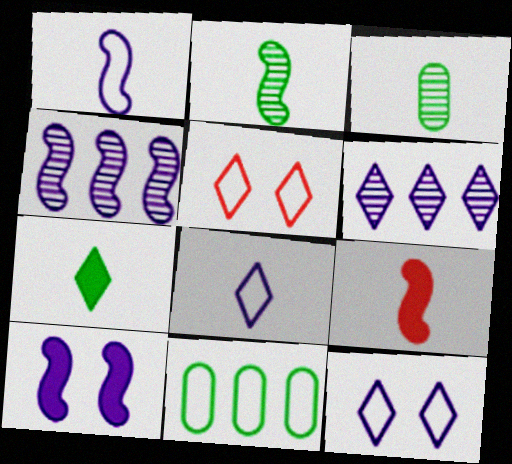[[1, 2, 9], 
[1, 4, 10], 
[1, 5, 11], 
[3, 8, 9], 
[5, 6, 7]]